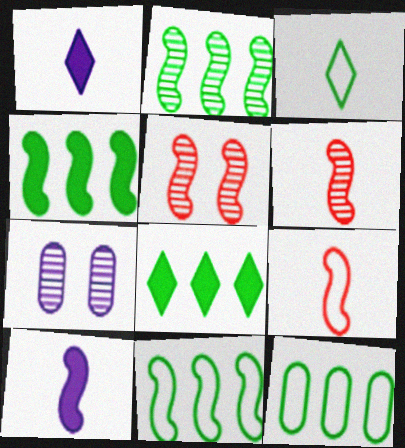[[1, 5, 12], 
[2, 4, 11], 
[2, 8, 12], 
[5, 10, 11], 
[7, 8, 9]]